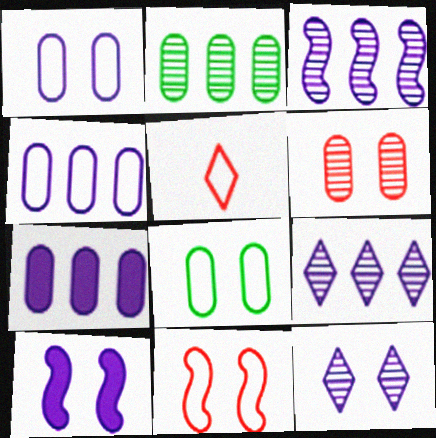[[1, 10, 12], 
[2, 5, 10]]